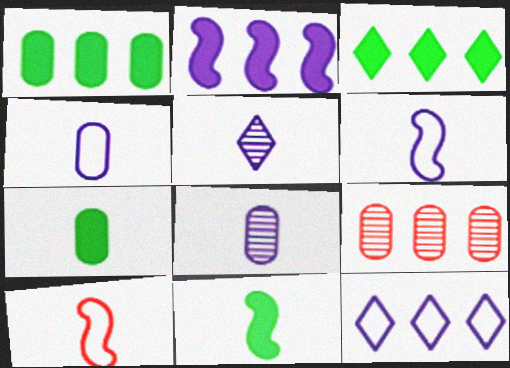[[5, 7, 10]]